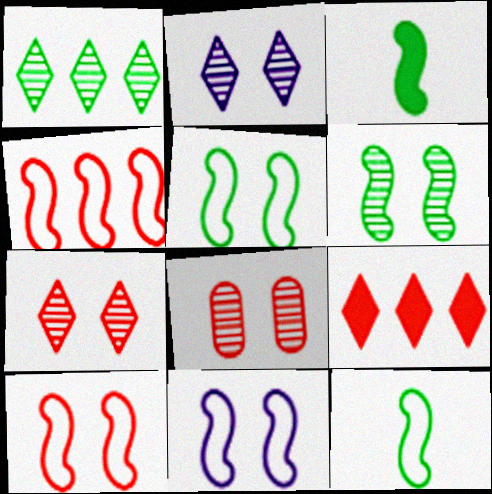[[2, 6, 8], 
[4, 11, 12], 
[5, 10, 11]]